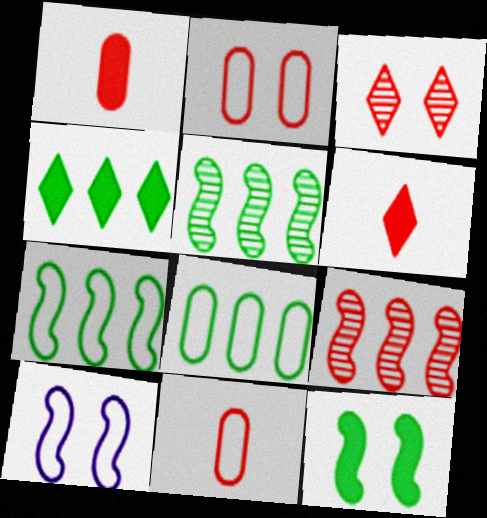[[2, 6, 9], 
[4, 5, 8]]